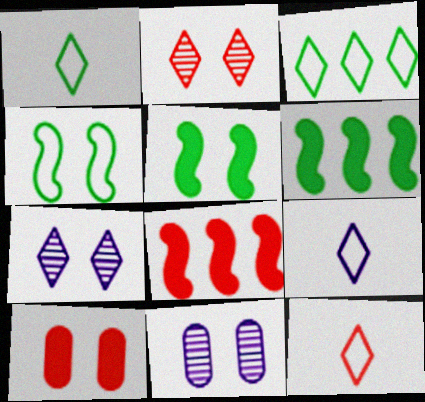[[1, 8, 11], 
[1, 9, 12], 
[4, 7, 10], 
[6, 11, 12]]